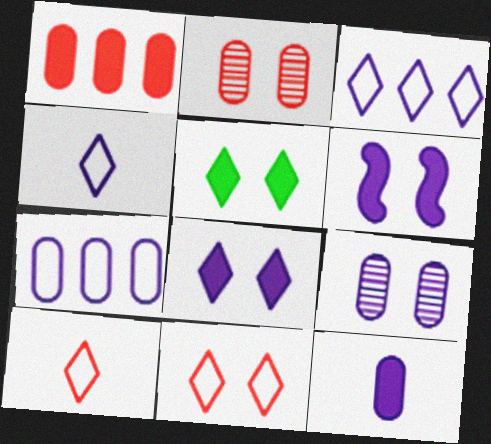[[7, 9, 12]]